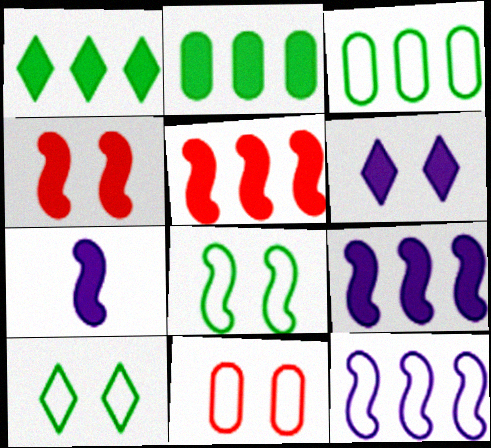[]